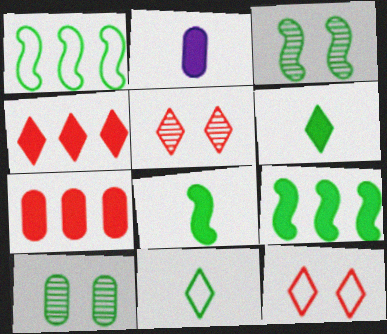[[1, 2, 5], 
[1, 3, 8], 
[1, 6, 10], 
[9, 10, 11]]